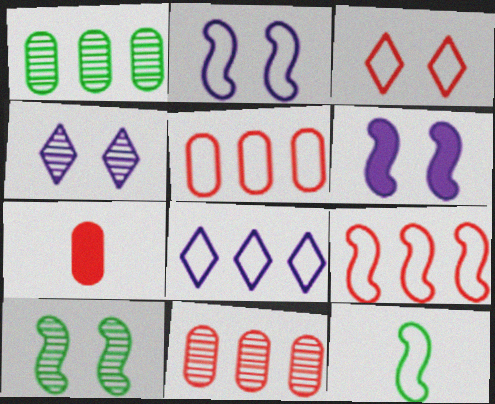[[2, 9, 12], 
[7, 8, 10]]